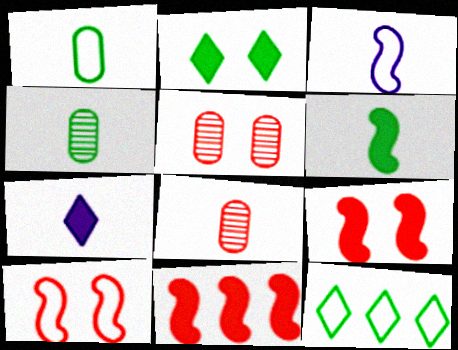[]